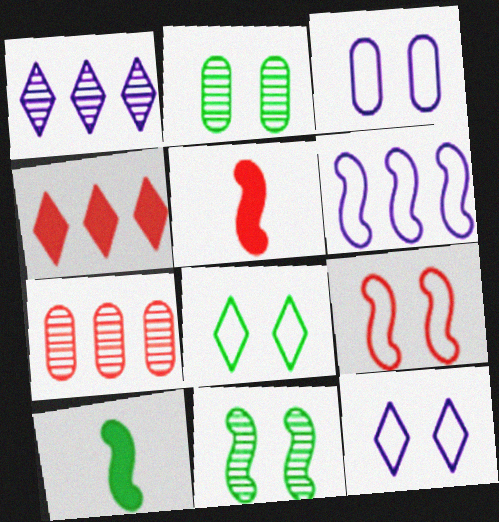[[3, 8, 9], 
[5, 6, 11], 
[7, 10, 12]]